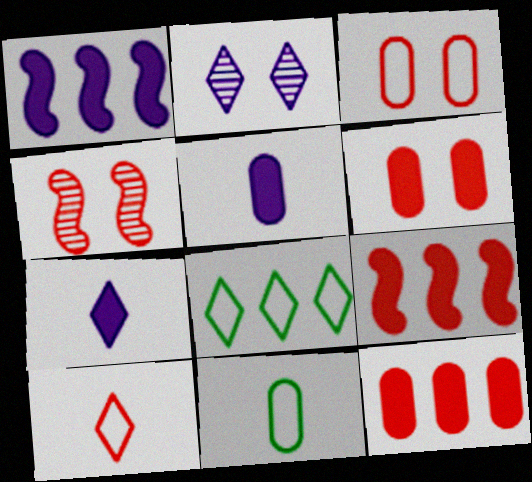[[2, 9, 11], 
[4, 5, 8], 
[4, 10, 12]]